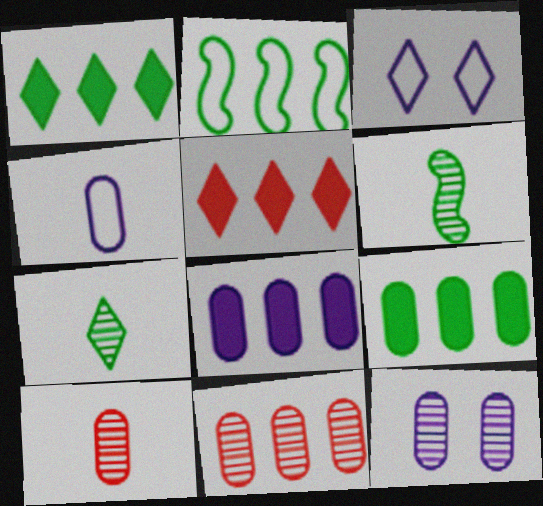[[3, 5, 7], 
[4, 8, 12]]